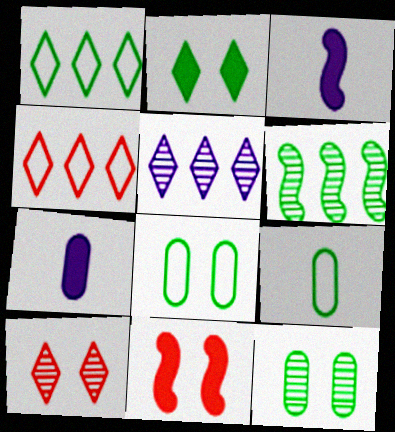[[2, 6, 9], 
[3, 4, 12], 
[5, 9, 11]]